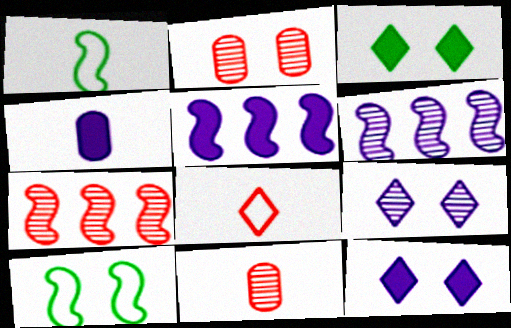[[2, 10, 12], 
[4, 5, 12]]